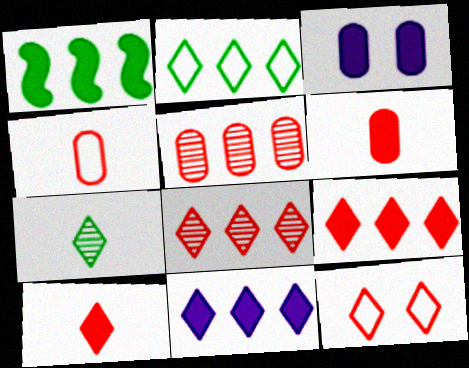[[1, 3, 10], 
[2, 8, 11], 
[7, 11, 12], 
[8, 10, 12]]